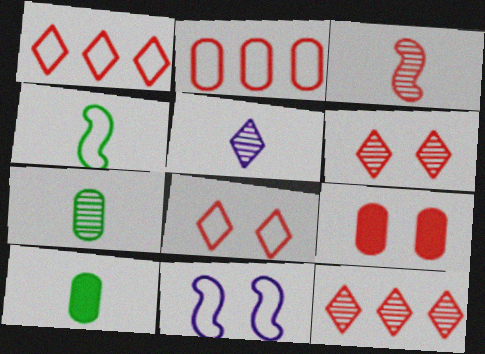[[1, 3, 9], 
[3, 5, 7], 
[10, 11, 12]]